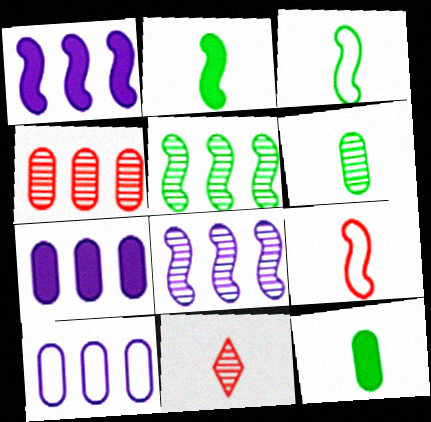[]